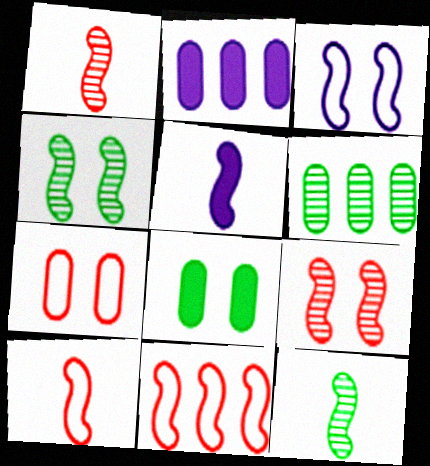[[4, 5, 11], 
[5, 10, 12]]